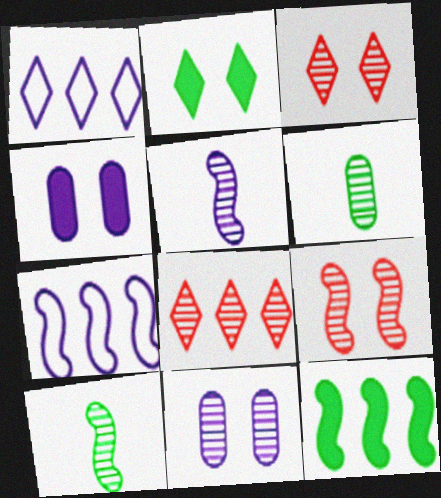[[1, 4, 5], 
[8, 10, 11]]